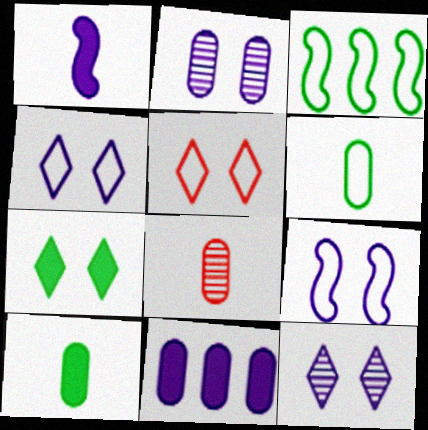[[5, 7, 12]]